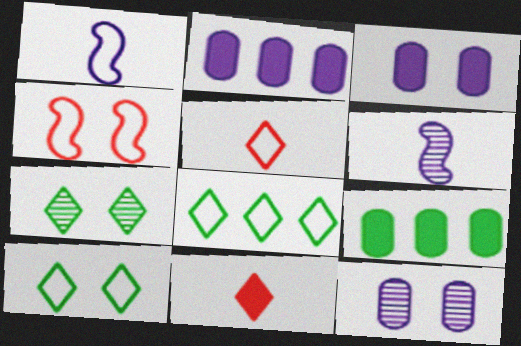[[3, 4, 7]]